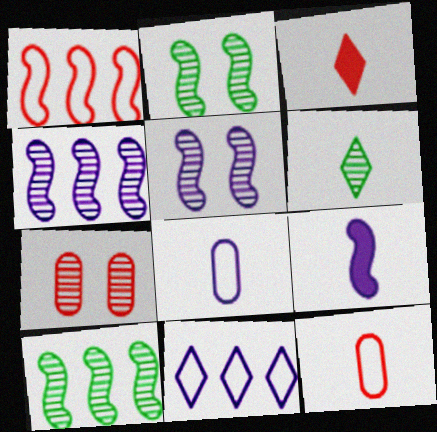[[1, 2, 9], 
[1, 3, 7], 
[4, 6, 7], 
[6, 9, 12]]